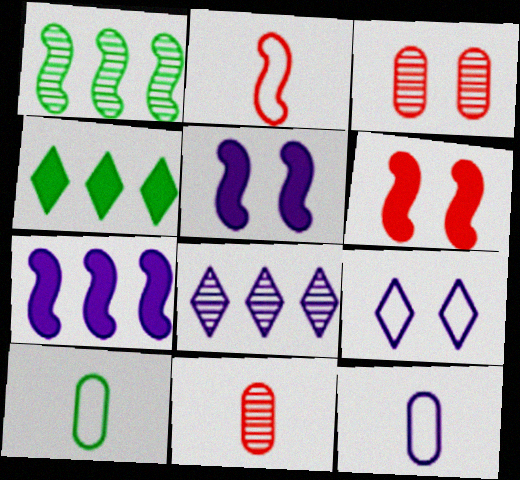[[1, 2, 5], 
[5, 8, 12], 
[6, 8, 10]]